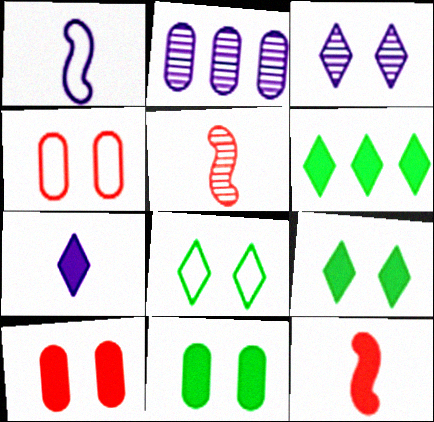[[2, 8, 12]]